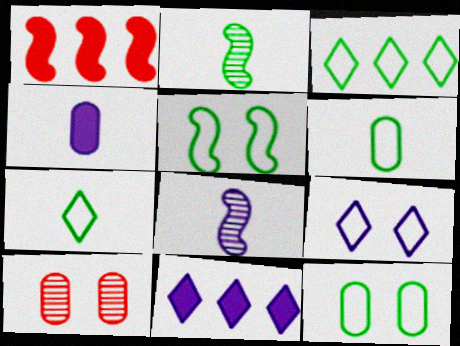[[1, 5, 8], 
[3, 5, 6]]